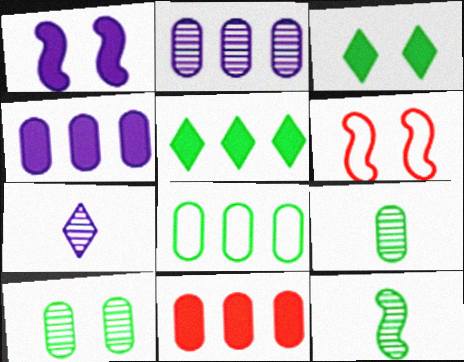[[2, 8, 11], 
[3, 8, 12]]